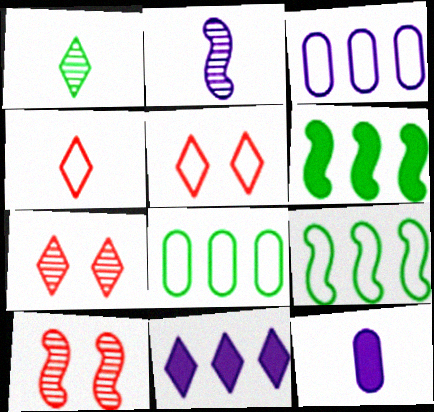[[1, 5, 11], 
[7, 9, 12]]